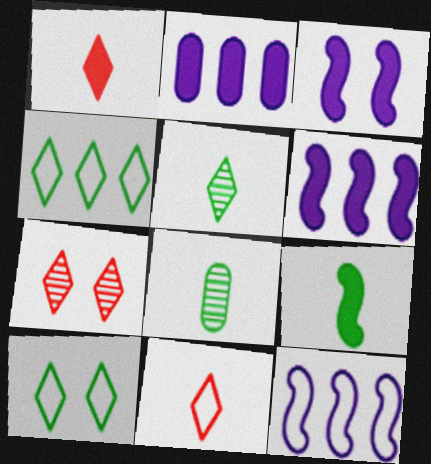[]